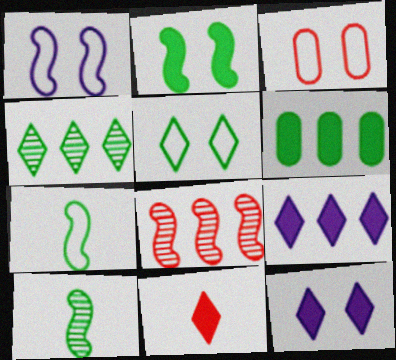[[1, 3, 5], 
[3, 8, 11], 
[3, 9, 10], 
[5, 6, 10]]